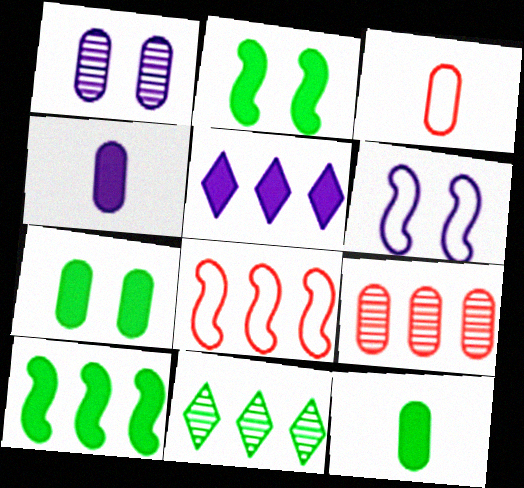[]